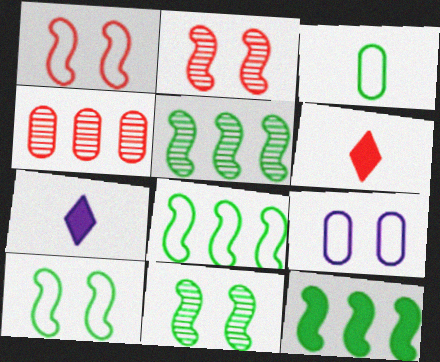[[1, 4, 6], 
[4, 7, 10], 
[5, 6, 9], 
[5, 8, 12]]